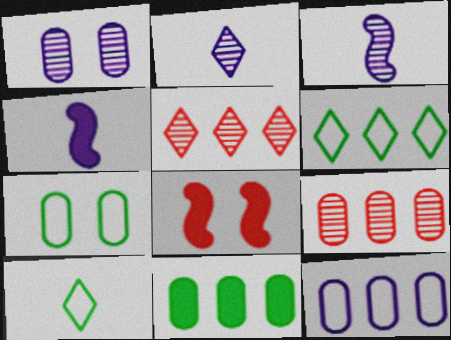[[4, 5, 7], 
[9, 11, 12]]